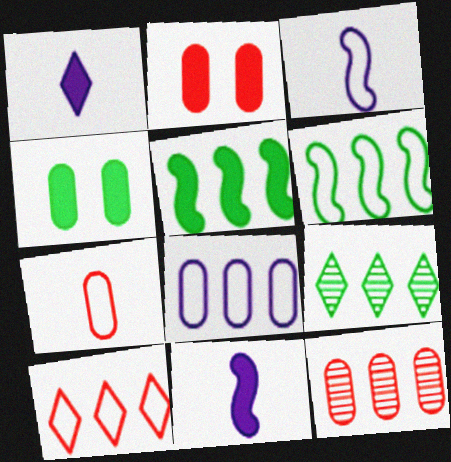[[1, 2, 5], 
[2, 3, 9], 
[2, 7, 12], 
[6, 8, 10]]